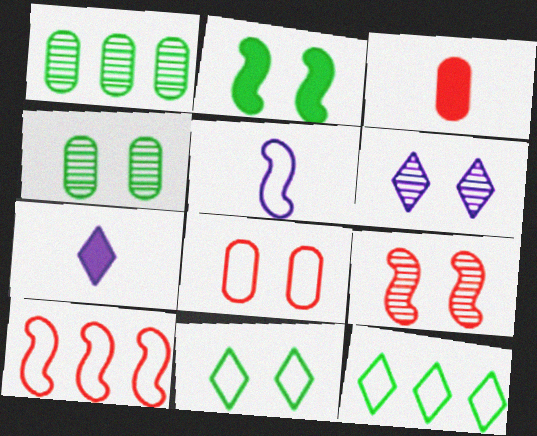[[2, 4, 11], 
[2, 6, 8], 
[4, 6, 9], 
[4, 7, 10], 
[5, 8, 12]]